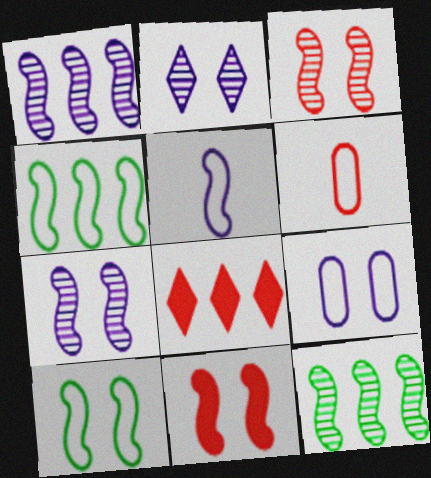[[3, 6, 8], 
[5, 11, 12], 
[7, 10, 11]]